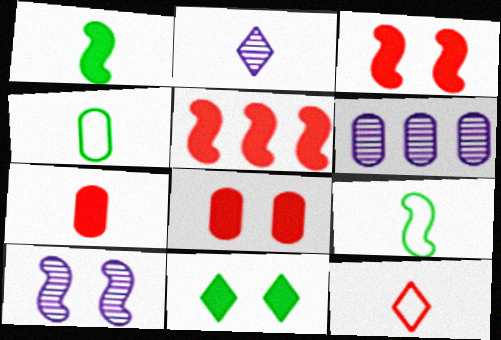[[2, 6, 10], 
[2, 7, 9], 
[4, 6, 8], 
[5, 9, 10]]